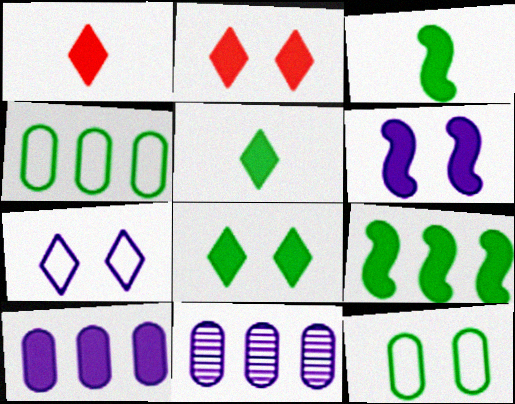[[2, 3, 10]]